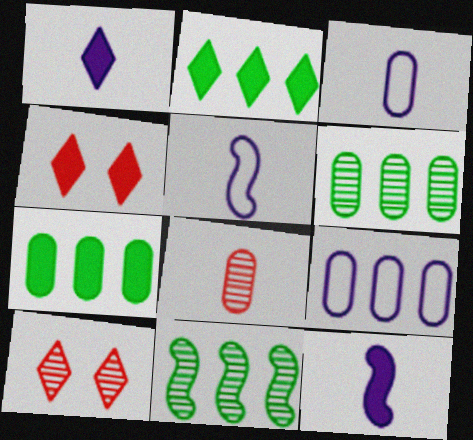[[1, 2, 4], 
[3, 4, 11], 
[4, 5, 6], 
[4, 7, 12], 
[5, 7, 10]]